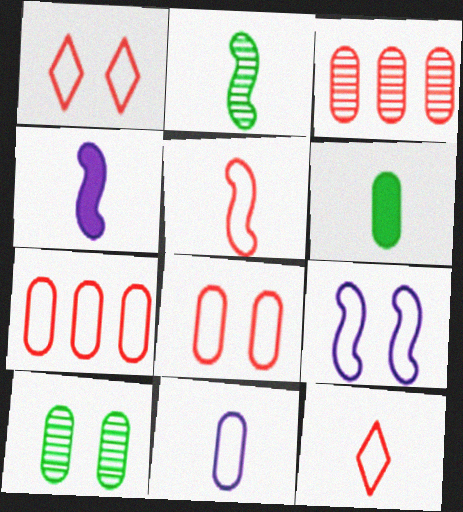[[1, 5, 7], 
[2, 4, 5]]